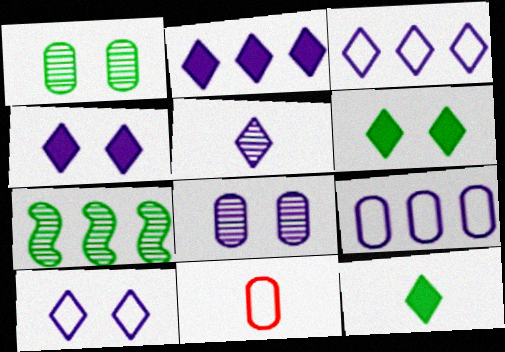[[2, 5, 10], 
[3, 4, 5], 
[4, 7, 11]]